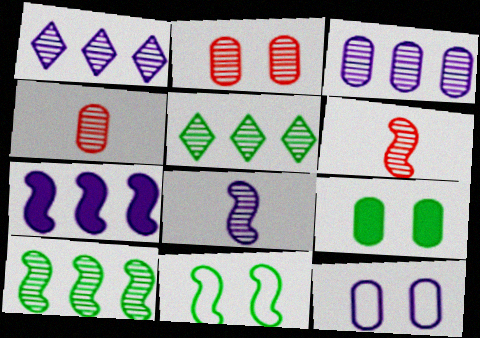[[2, 5, 8], 
[2, 9, 12], 
[6, 7, 11]]